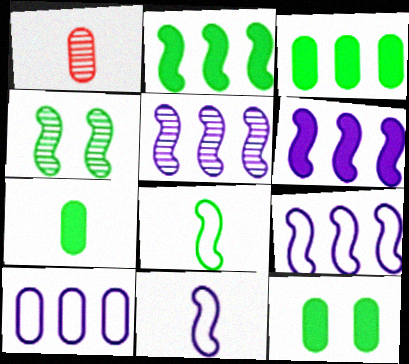[[1, 10, 12], 
[2, 4, 8], 
[3, 7, 12], 
[5, 6, 9]]